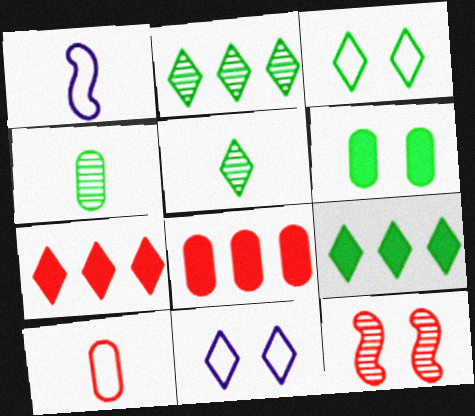[[3, 5, 9], 
[5, 7, 11], 
[6, 11, 12], 
[7, 10, 12]]